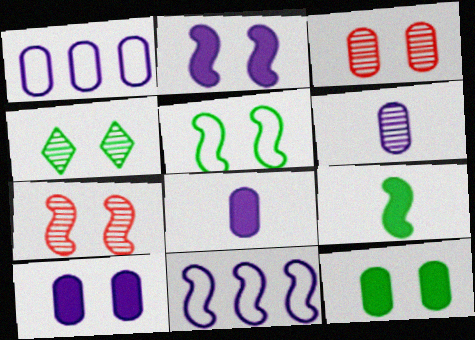[[1, 6, 10], 
[2, 5, 7], 
[4, 5, 12], 
[7, 9, 11]]